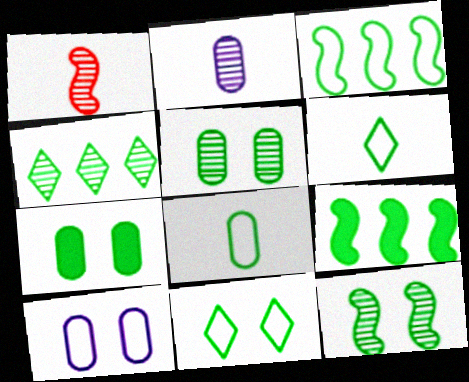[[3, 8, 11], 
[5, 6, 9], 
[7, 11, 12]]